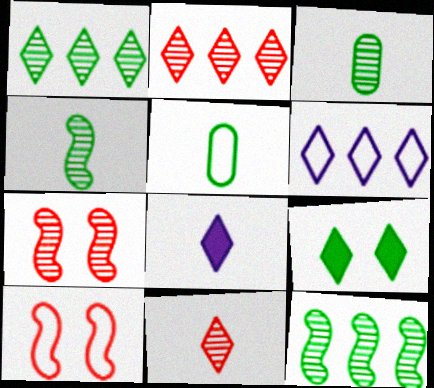[[5, 6, 10], 
[5, 9, 12], 
[6, 9, 11]]